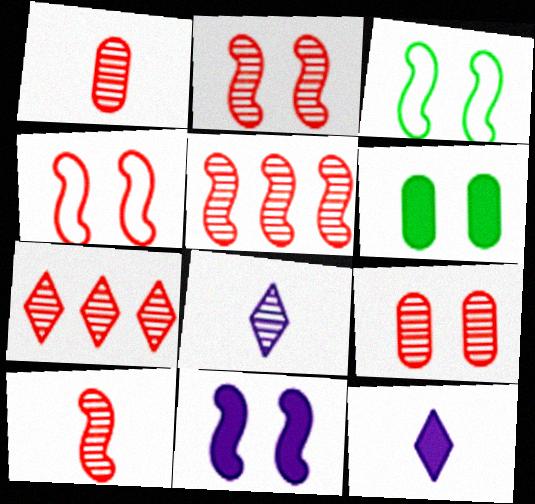[[1, 2, 7], 
[2, 3, 11], 
[2, 5, 10], 
[7, 9, 10]]